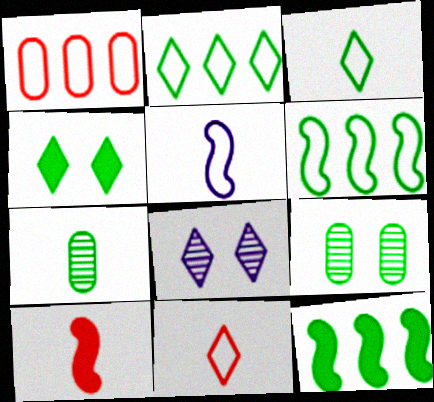[[3, 9, 12], 
[4, 6, 7]]